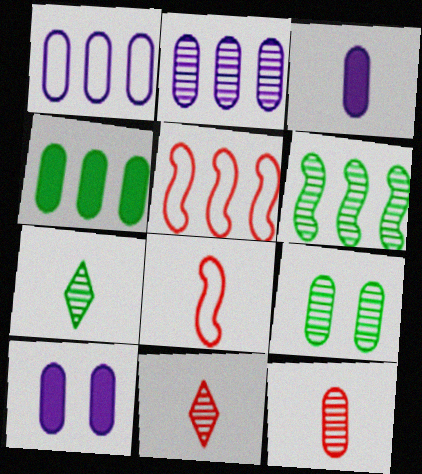[[2, 9, 12], 
[3, 7, 8], 
[5, 7, 10], 
[6, 7, 9]]